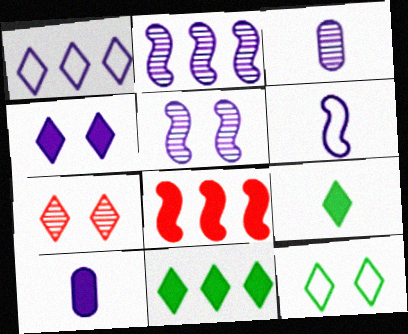[[1, 5, 10], 
[1, 7, 9], 
[3, 8, 12], 
[4, 7, 12]]